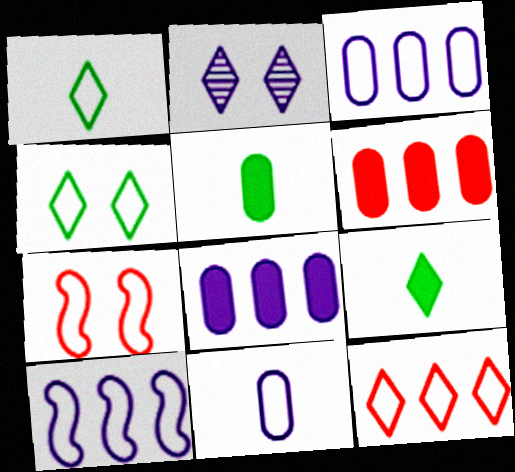[[1, 3, 7], 
[2, 9, 12]]